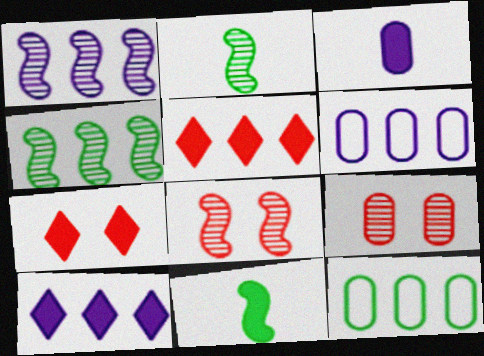[[1, 2, 8], 
[1, 5, 12], 
[1, 6, 10], 
[2, 6, 7], 
[3, 9, 12], 
[4, 5, 6]]